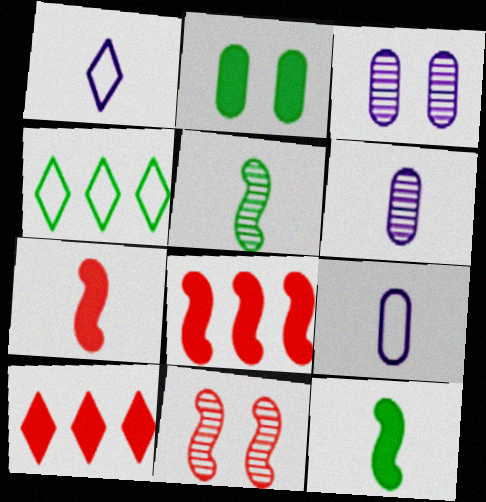[[2, 4, 5], 
[3, 4, 7]]